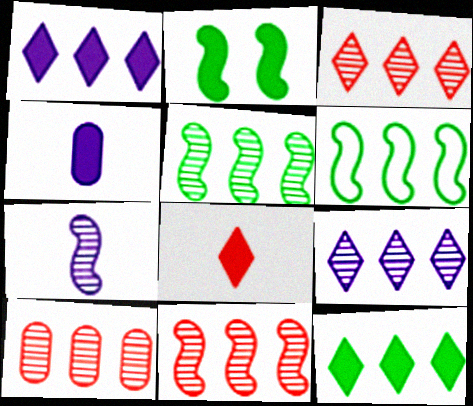[[1, 6, 10], 
[3, 10, 11], 
[5, 9, 10]]